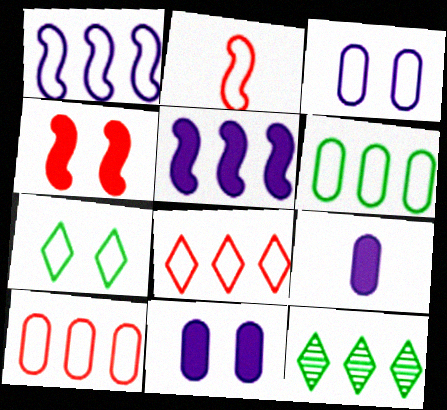[[1, 6, 8], 
[2, 11, 12], 
[5, 10, 12]]